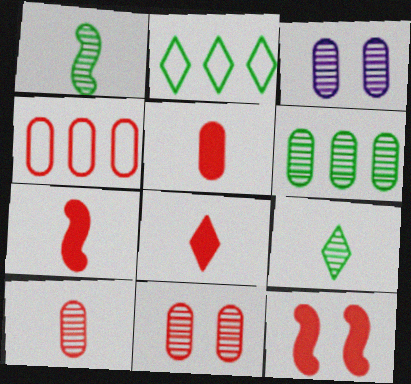[[2, 3, 7], 
[3, 6, 10], 
[4, 5, 11], 
[5, 7, 8]]